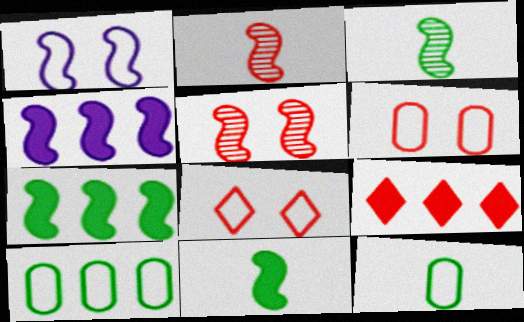[[1, 2, 7], 
[2, 6, 9]]